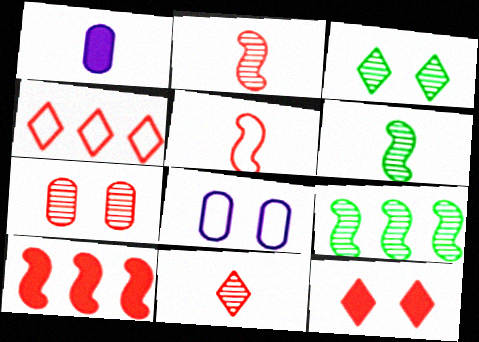[[4, 11, 12]]